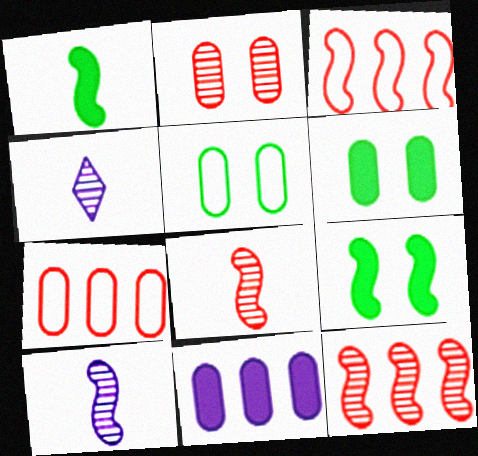[[3, 4, 6], 
[3, 9, 10], 
[4, 7, 9]]